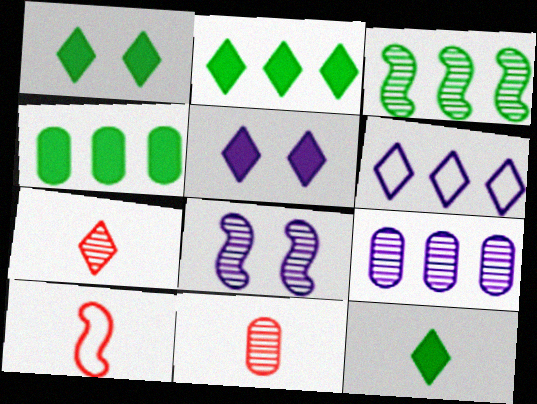[[1, 2, 12], 
[1, 6, 7], 
[1, 9, 10]]